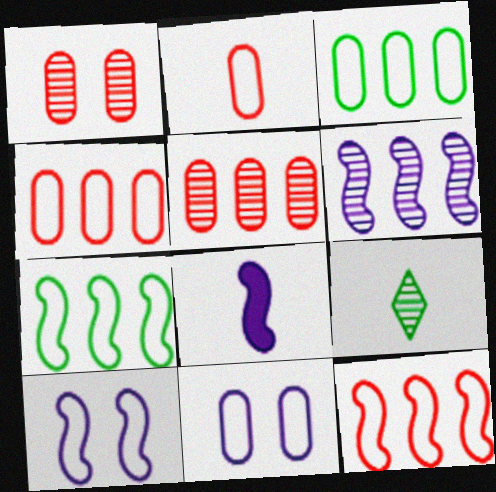[[1, 6, 9], 
[2, 3, 11], 
[2, 8, 9], 
[6, 8, 10]]